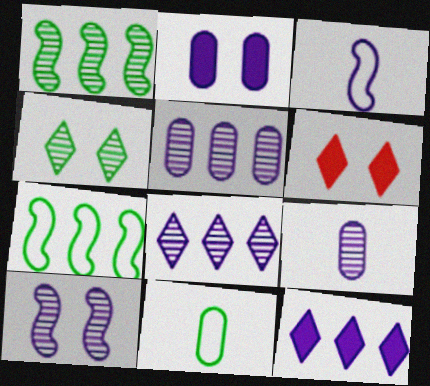[[2, 3, 8], 
[6, 7, 9], 
[8, 9, 10]]